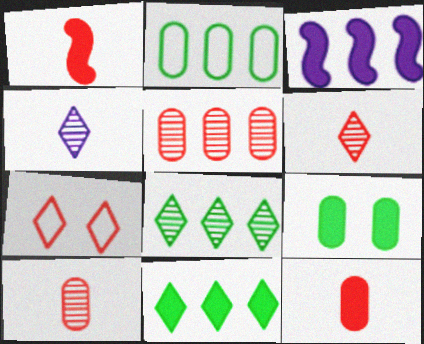[[1, 5, 7], 
[4, 7, 11]]